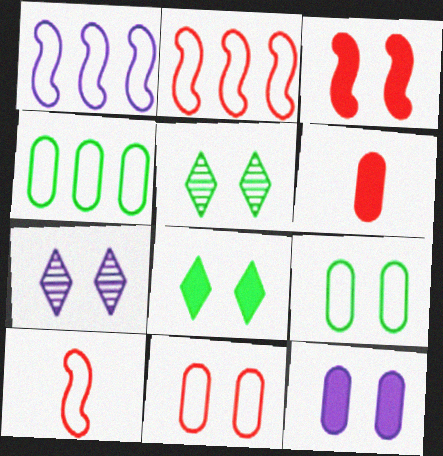[[1, 5, 6], 
[3, 7, 9], 
[3, 8, 12]]